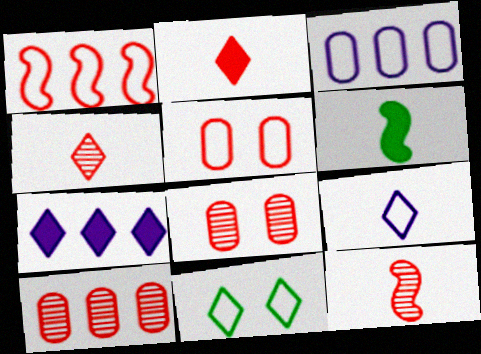[[1, 2, 8], 
[4, 7, 11]]